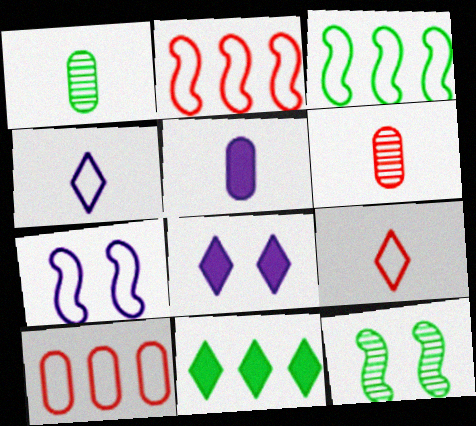[[1, 2, 8], 
[3, 6, 8], 
[6, 7, 11]]